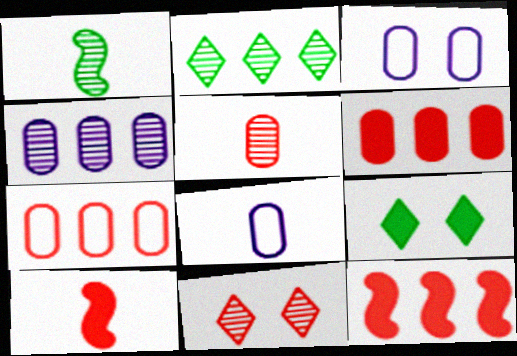[[1, 4, 11], 
[2, 3, 10], 
[7, 10, 11]]